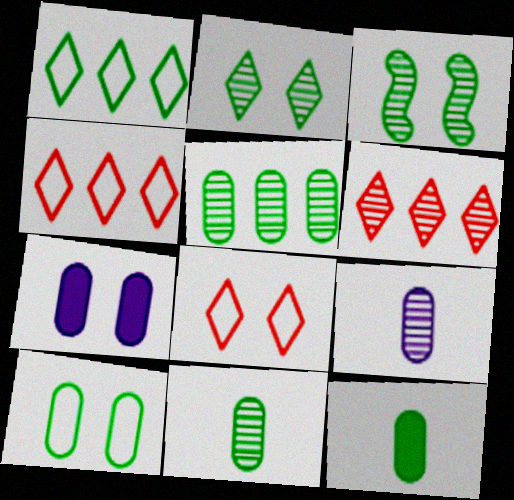[[1, 3, 12], 
[3, 6, 9], 
[3, 7, 8], 
[5, 10, 12]]